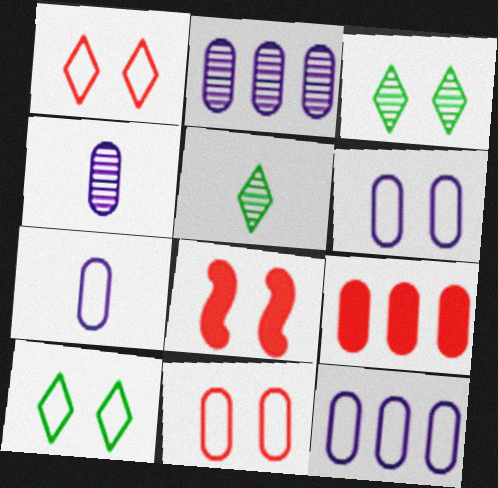[[3, 6, 8], 
[5, 8, 12], 
[6, 7, 12]]